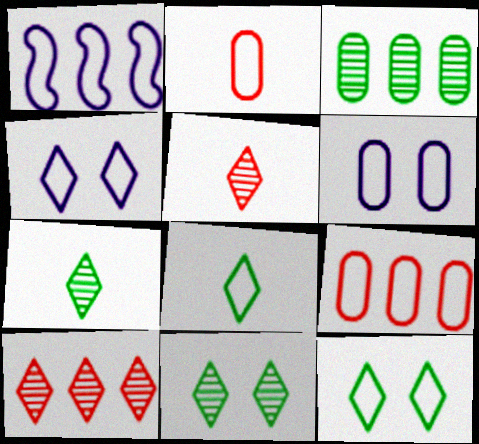[[1, 2, 12]]